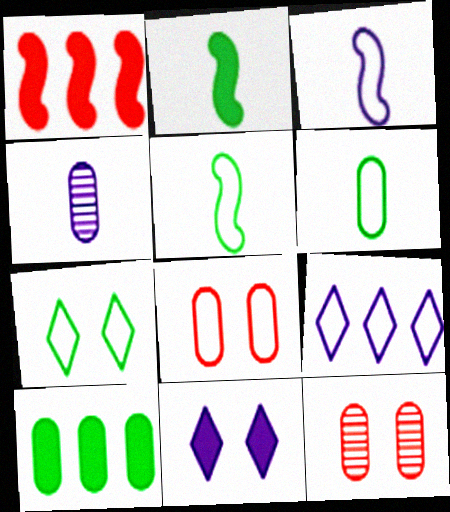[[1, 4, 7], 
[2, 9, 12], 
[4, 8, 10], 
[5, 8, 9]]